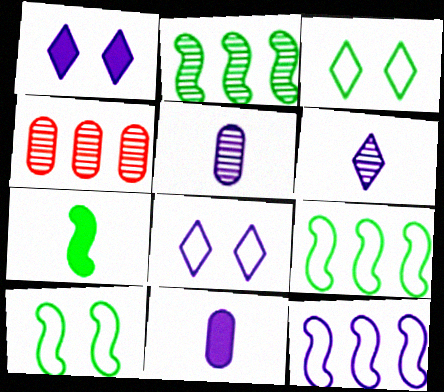[[1, 5, 12], 
[2, 7, 10], 
[4, 7, 8]]